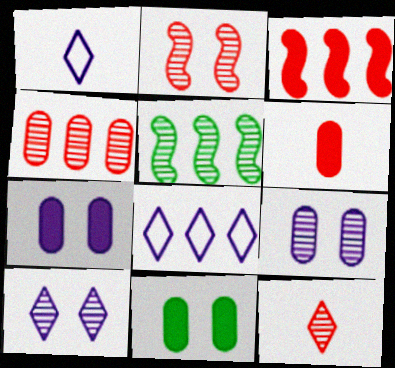[[2, 4, 12], 
[5, 9, 12]]